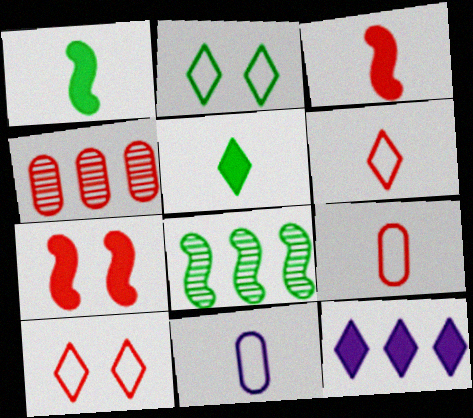[[3, 4, 10], 
[4, 6, 7]]